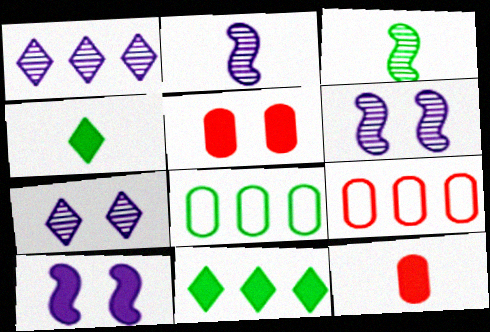[[4, 6, 9], 
[10, 11, 12]]